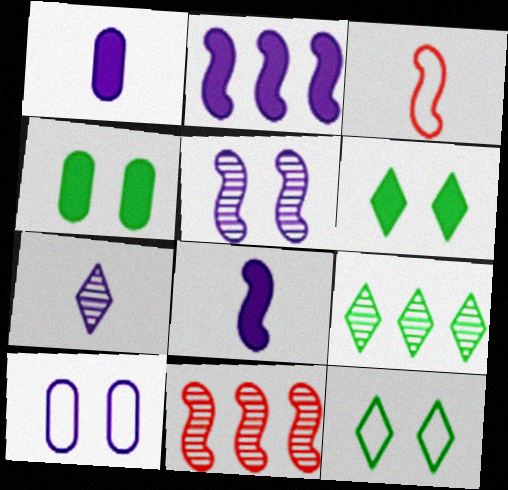[[1, 11, 12], 
[2, 7, 10]]